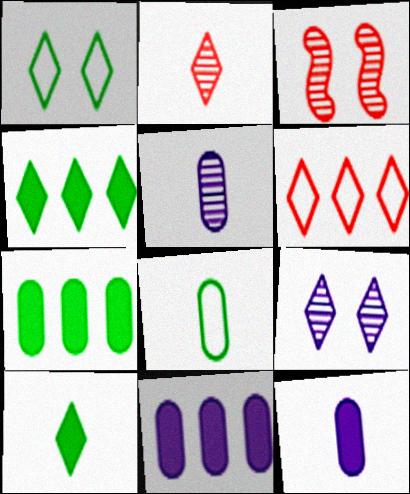[[6, 9, 10]]